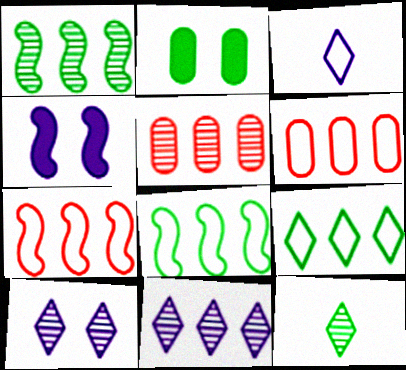[[1, 5, 11], 
[2, 8, 12], 
[4, 6, 12]]